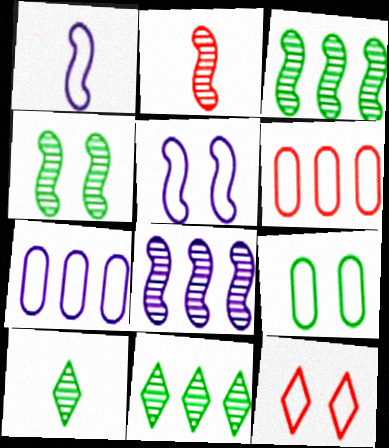[[2, 4, 8], 
[5, 9, 12]]